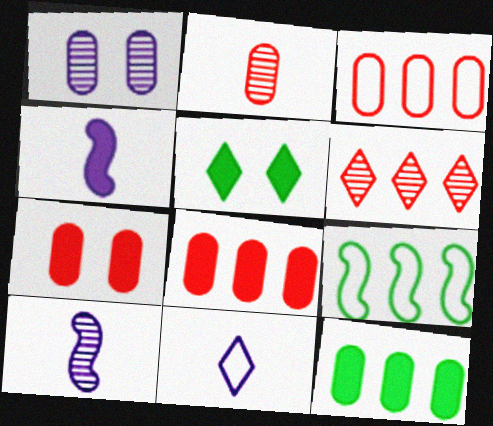[[2, 3, 7], 
[3, 5, 10], 
[4, 5, 8], 
[5, 6, 11]]